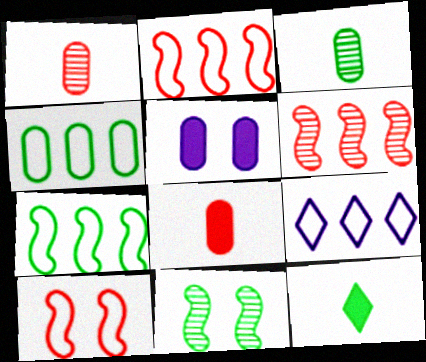[[1, 4, 5], 
[2, 4, 9], 
[4, 11, 12], 
[8, 9, 11]]